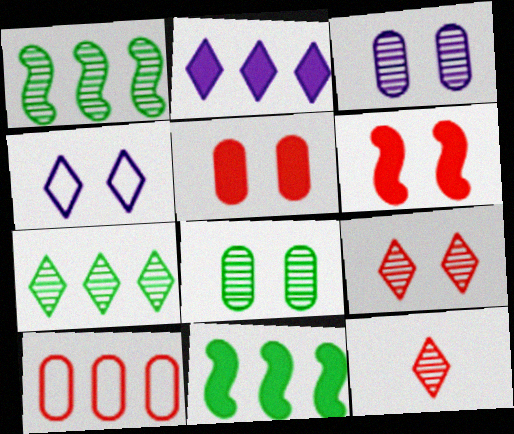[[1, 2, 10], 
[1, 3, 12], 
[4, 6, 8], 
[6, 10, 12]]